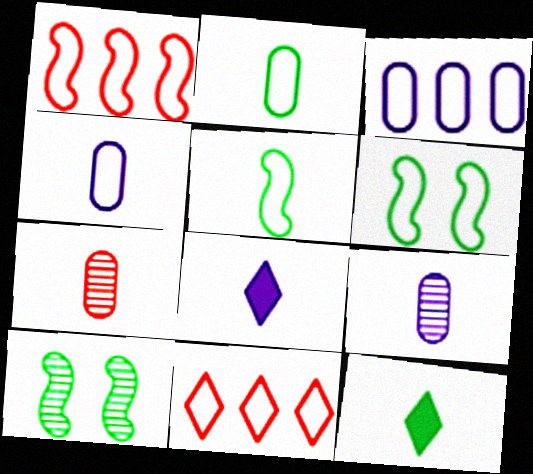[[4, 6, 11], 
[5, 7, 8]]